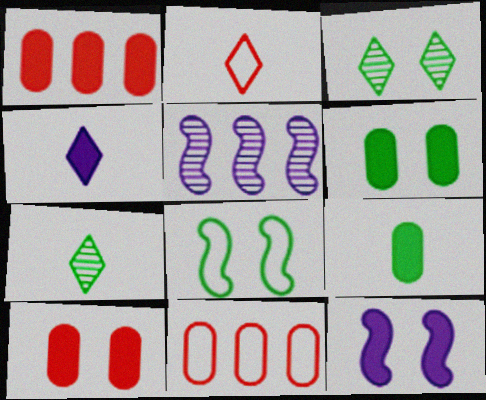[[2, 4, 7], 
[2, 5, 6], 
[3, 6, 8], 
[7, 11, 12]]